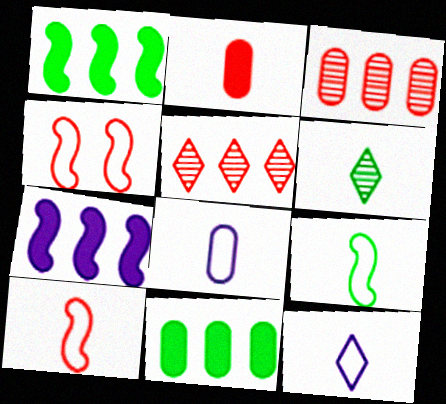[[2, 4, 5]]